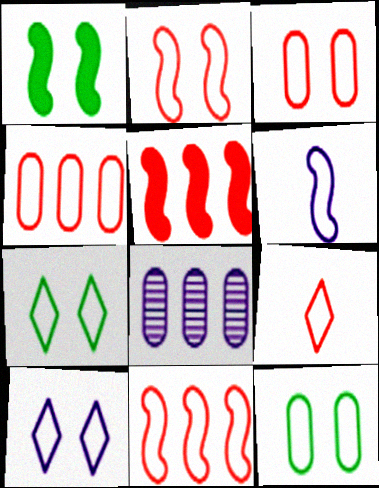[[1, 8, 9], 
[2, 4, 9], 
[2, 10, 12], 
[3, 9, 11], 
[4, 6, 7]]